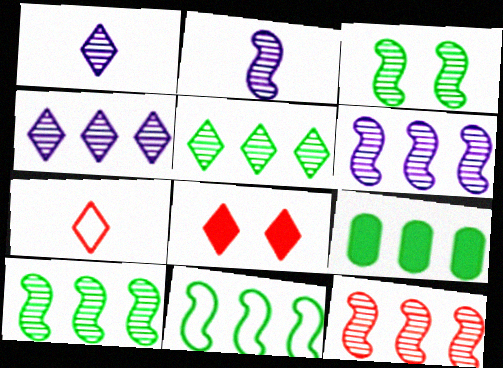[[2, 3, 12], 
[5, 9, 11], 
[6, 10, 12]]